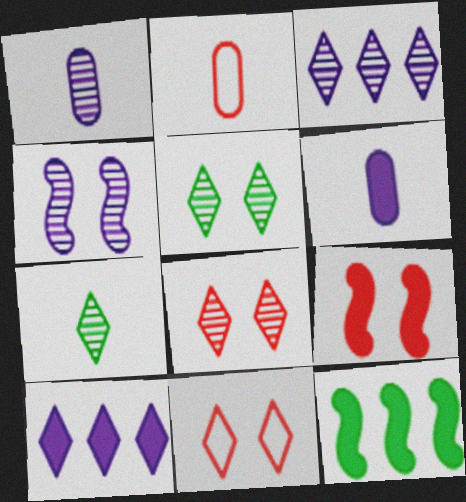[[1, 3, 4], 
[1, 11, 12], 
[3, 7, 8], 
[7, 10, 11]]